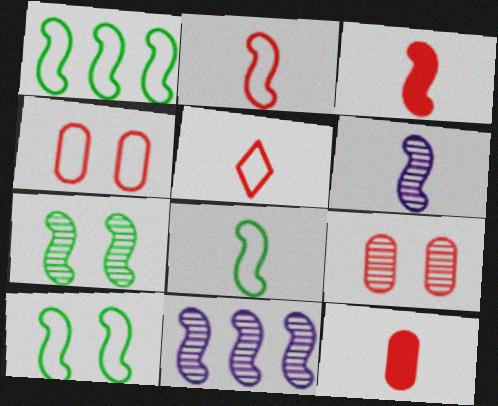[[1, 8, 10], 
[3, 6, 8], 
[3, 10, 11]]